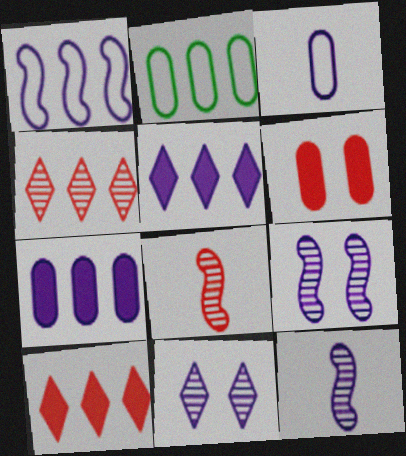[[3, 5, 9]]